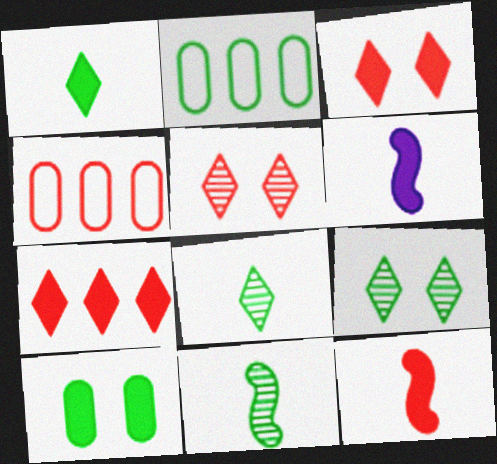[[2, 5, 6], 
[4, 5, 12], 
[4, 6, 9], 
[6, 7, 10]]